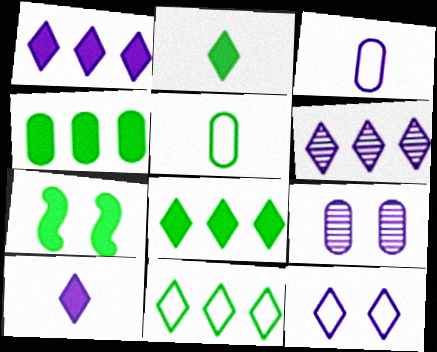[[2, 4, 7], 
[6, 10, 12]]